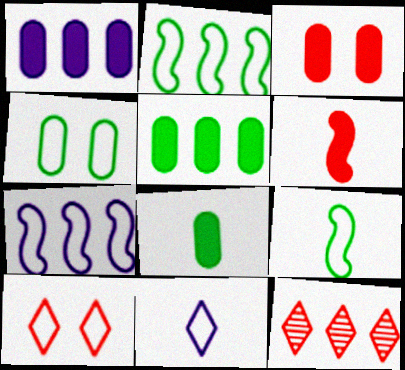[[1, 2, 12], 
[1, 3, 8], 
[5, 7, 12]]